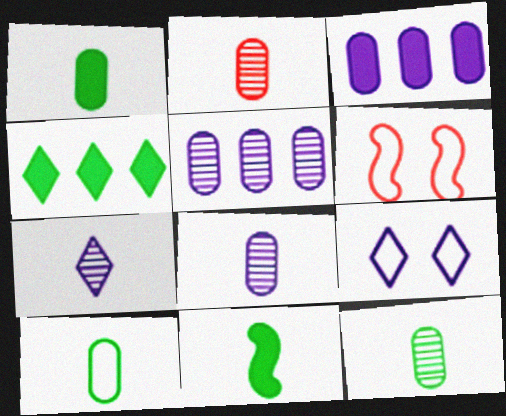[[1, 10, 12], 
[2, 8, 12], 
[4, 6, 8]]